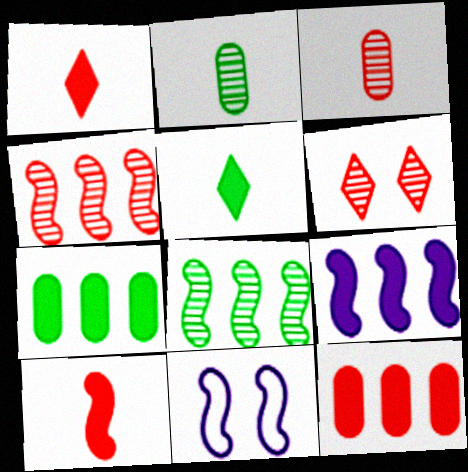[[3, 4, 6], 
[8, 10, 11]]